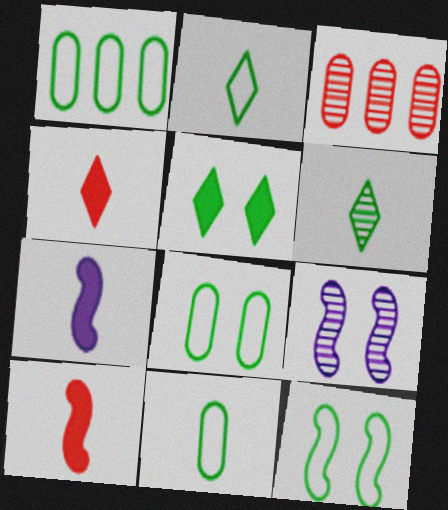[[1, 2, 12], 
[1, 4, 9], 
[1, 8, 11], 
[3, 6, 9]]